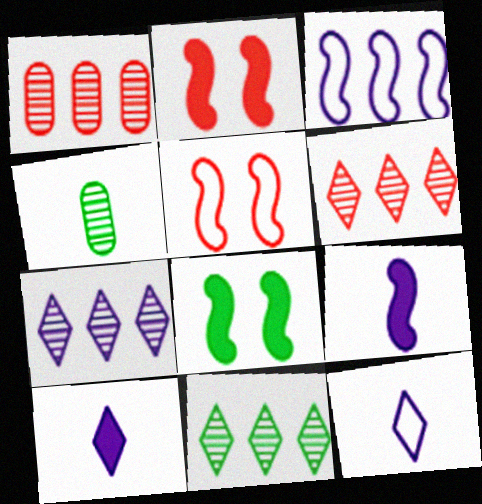[[1, 8, 12], 
[6, 7, 11]]